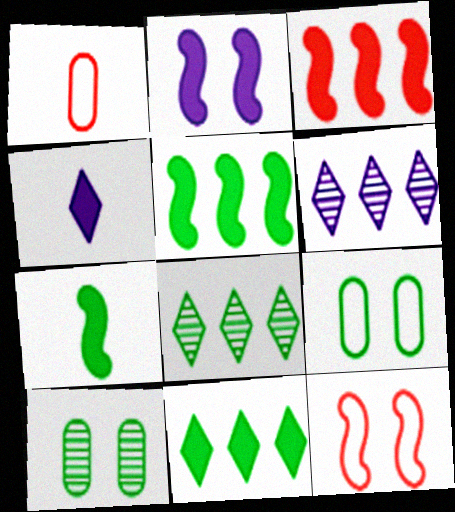[[1, 2, 8], 
[2, 3, 7], 
[7, 8, 9]]